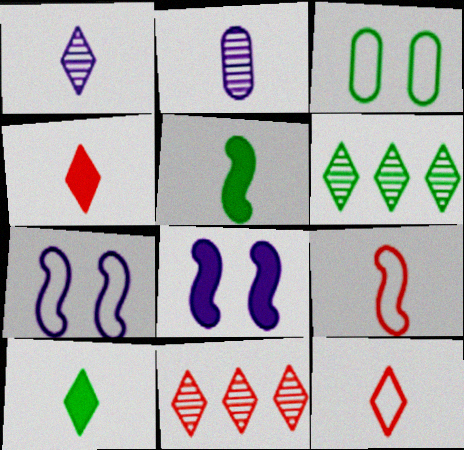[[1, 10, 12], 
[2, 5, 12], 
[2, 9, 10], 
[3, 5, 6]]